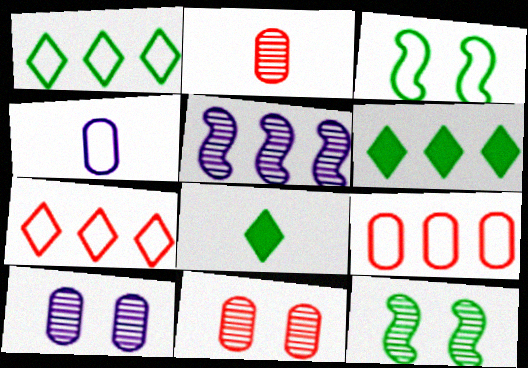[[3, 4, 7], 
[5, 6, 9]]